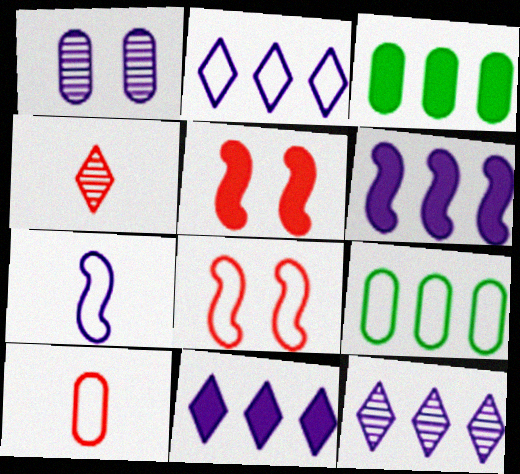[[1, 3, 10], 
[1, 7, 11], 
[2, 11, 12]]